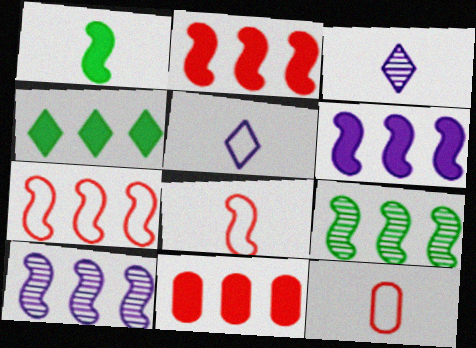[[1, 3, 12], 
[4, 6, 11], 
[6, 7, 9]]